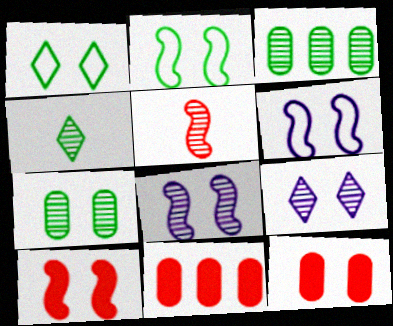[[1, 8, 12], 
[2, 8, 10], 
[2, 9, 12], 
[3, 5, 9], 
[4, 6, 11]]